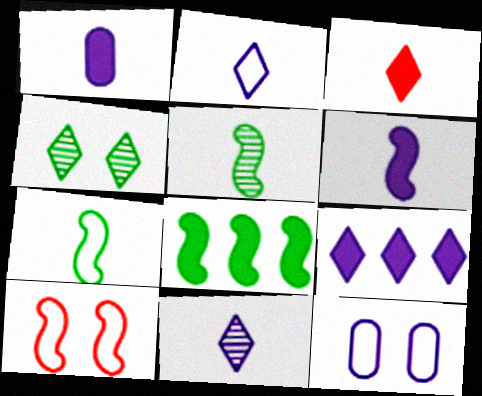[]